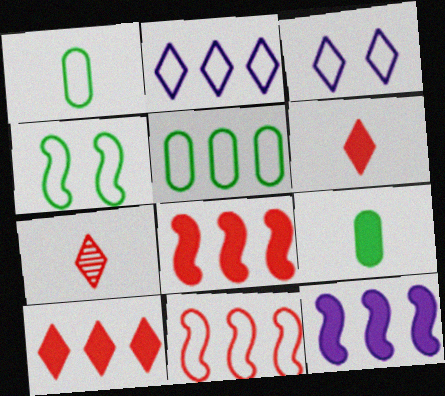[[1, 3, 11], 
[2, 5, 11]]